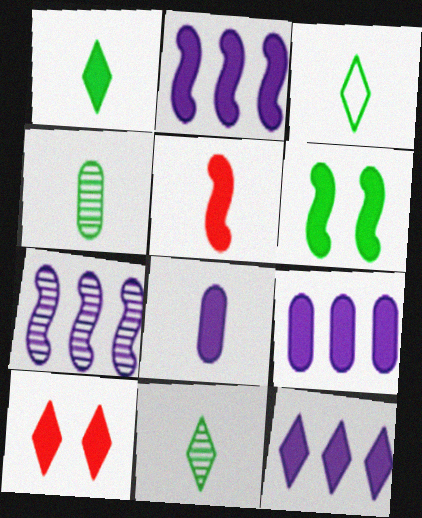[[1, 3, 11], 
[1, 5, 8], 
[1, 10, 12], 
[2, 5, 6], 
[2, 9, 12]]